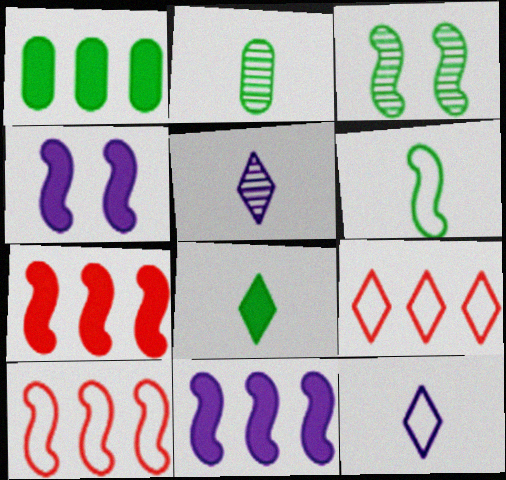[[2, 4, 9], 
[2, 6, 8]]